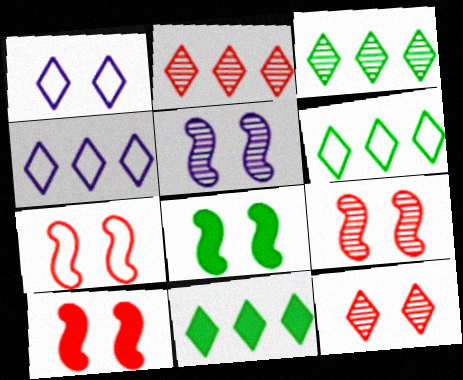[[2, 4, 11], 
[3, 6, 11], 
[5, 7, 8], 
[7, 9, 10]]